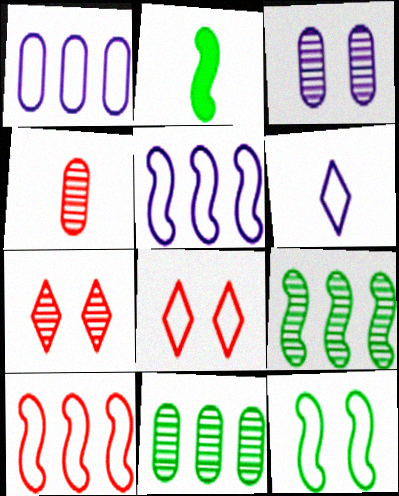[[1, 2, 7], 
[2, 4, 6], 
[2, 9, 12], 
[3, 4, 11]]